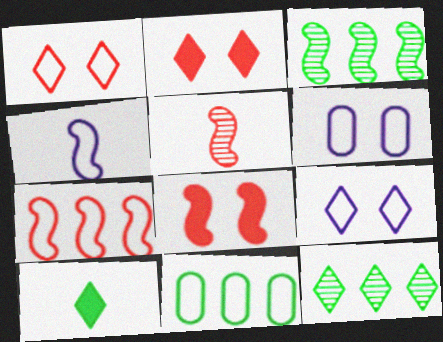[[1, 4, 11], 
[3, 4, 8], 
[5, 7, 8]]